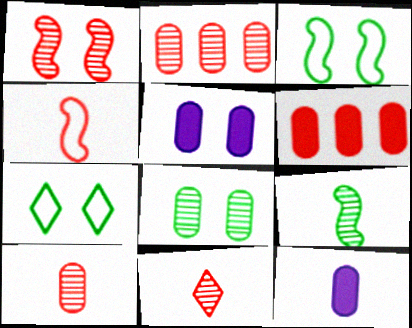[[1, 2, 11], 
[1, 5, 7]]